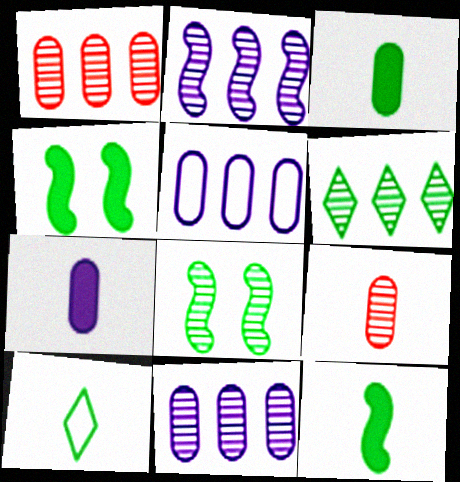[[1, 2, 6]]